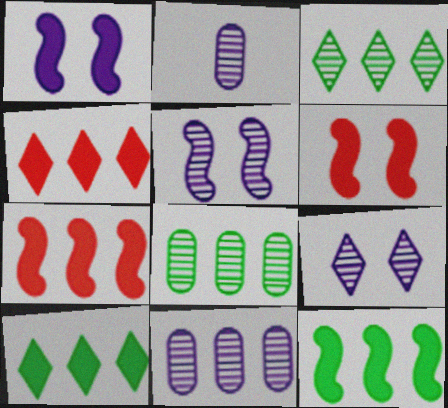[]